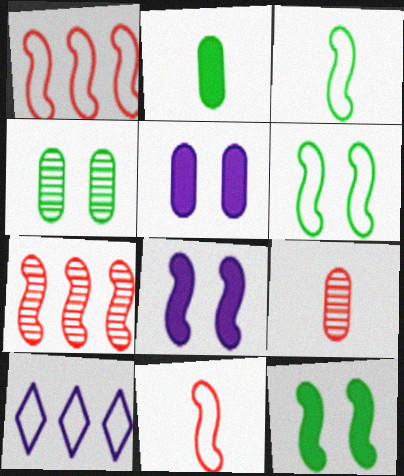[[3, 7, 8], 
[9, 10, 12]]